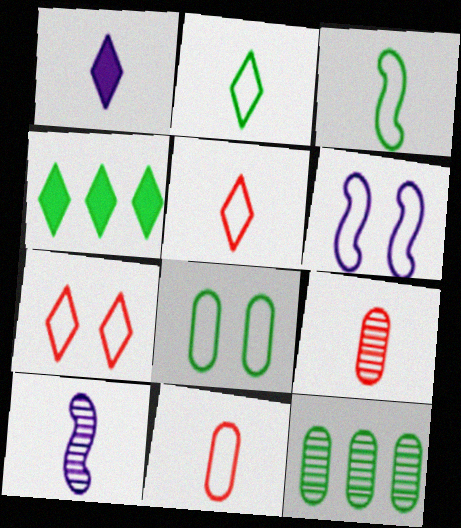[[1, 3, 9], 
[4, 6, 9], 
[6, 7, 8]]